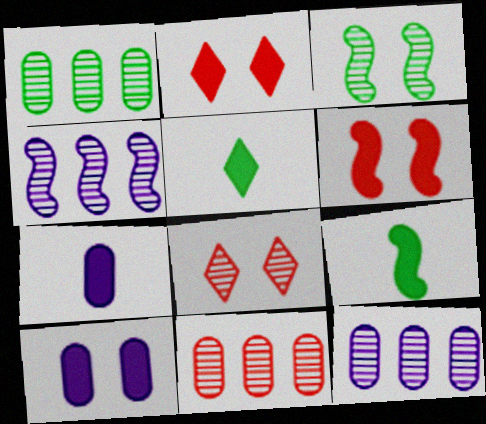[[1, 11, 12]]